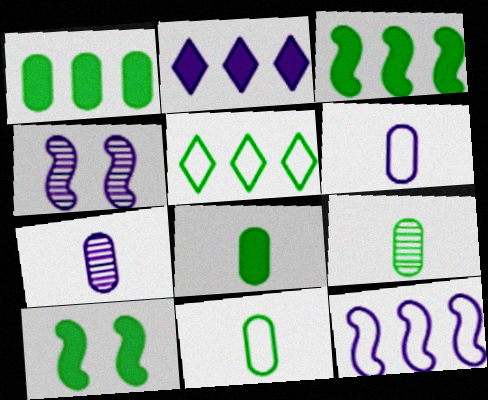[[2, 4, 6], 
[5, 9, 10], 
[8, 9, 11]]